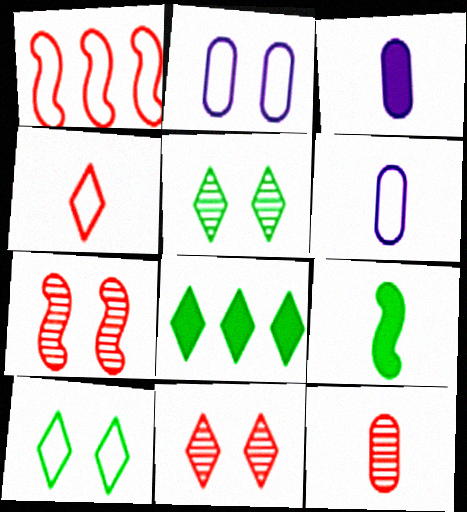[[1, 3, 5], 
[1, 6, 10], 
[6, 7, 8]]